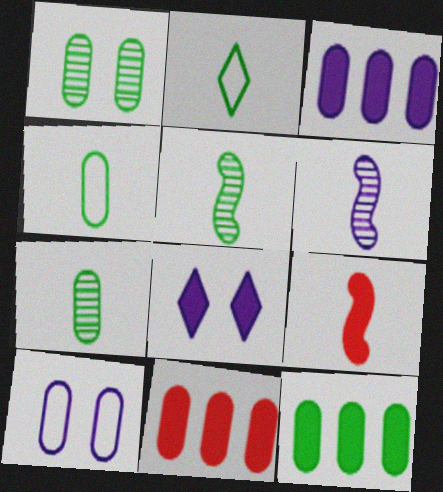[[1, 4, 12], 
[3, 11, 12], 
[7, 10, 11], 
[8, 9, 12]]